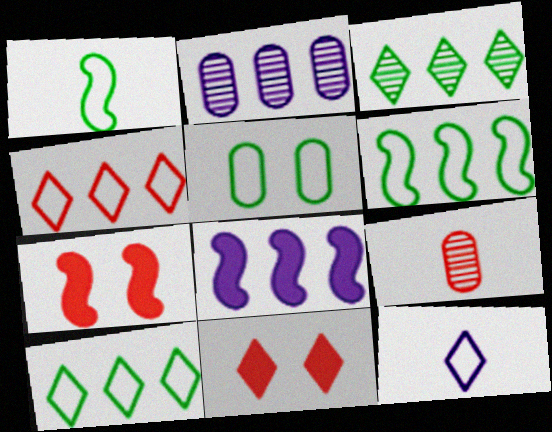[[1, 2, 11], 
[1, 5, 10], 
[3, 11, 12], 
[4, 7, 9]]